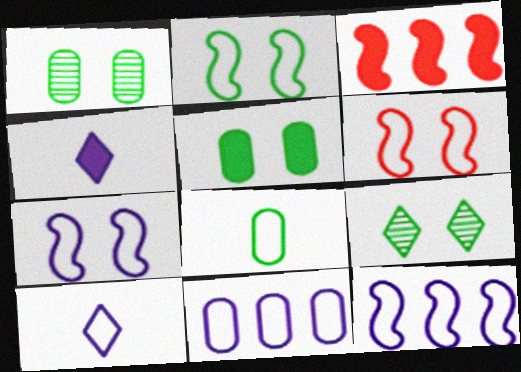[[1, 3, 10], 
[2, 5, 9], 
[2, 6, 7], 
[3, 4, 5], 
[7, 10, 11]]